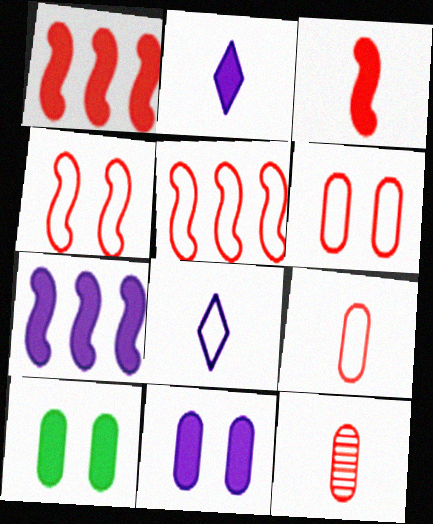[[1, 2, 10], 
[2, 7, 11]]